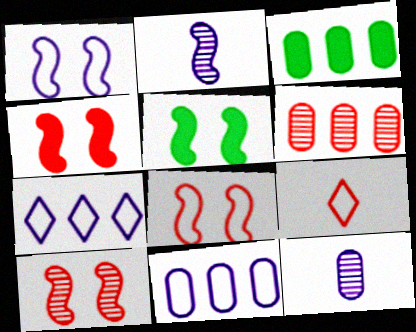[[1, 5, 10], 
[3, 6, 11], 
[4, 6, 9], 
[4, 8, 10]]